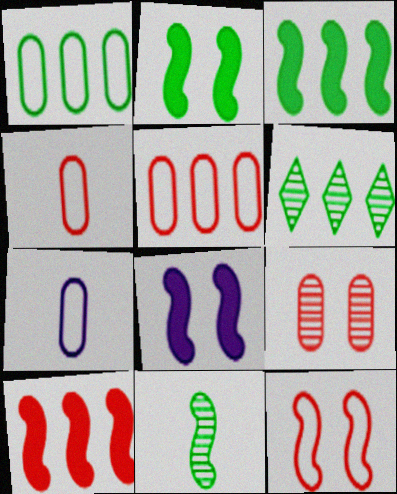[[1, 3, 6], 
[4, 6, 8]]